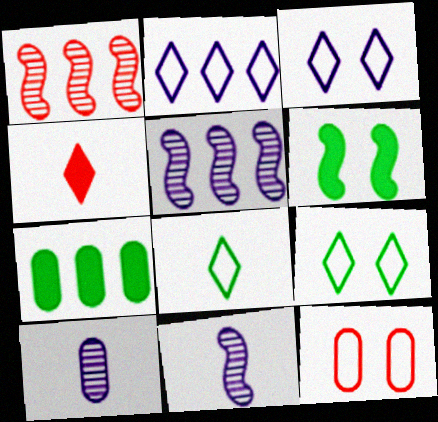[[1, 2, 7], 
[1, 4, 12], 
[7, 10, 12]]